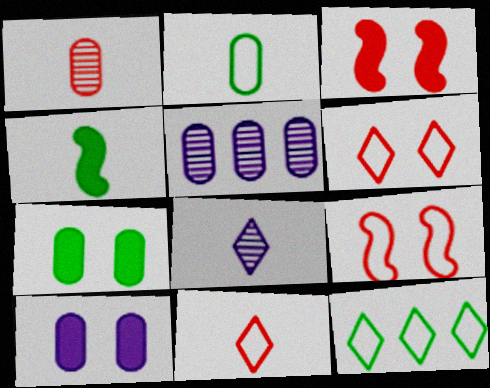[[4, 5, 6]]